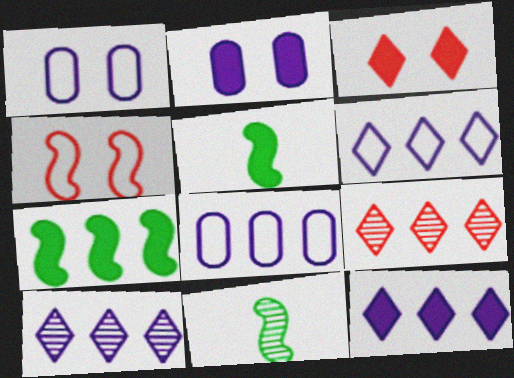[[1, 5, 9], 
[3, 8, 11], 
[6, 10, 12], 
[7, 8, 9]]